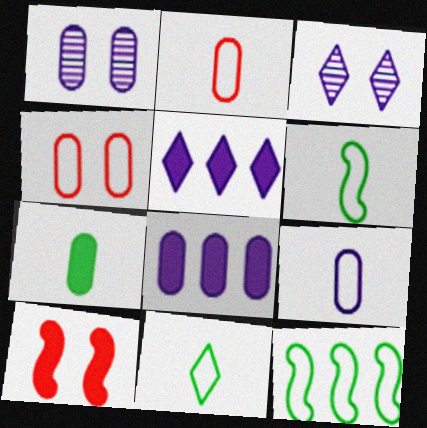[[1, 8, 9], 
[5, 7, 10]]